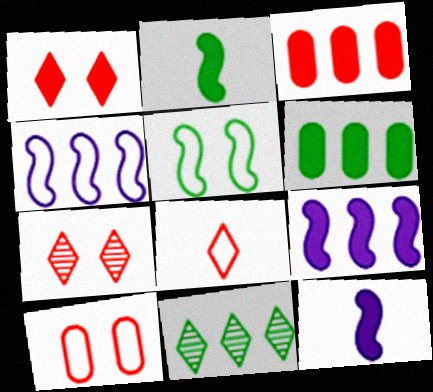[[1, 6, 12], 
[3, 4, 11], 
[10, 11, 12]]